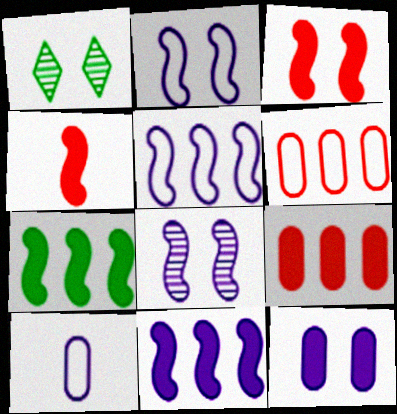[]